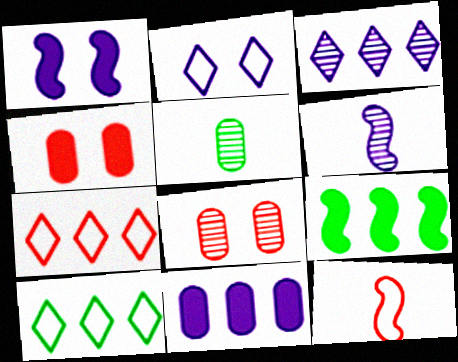[[1, 5, 7], 
[2, 6, 11], 
[4, 6, 10]]